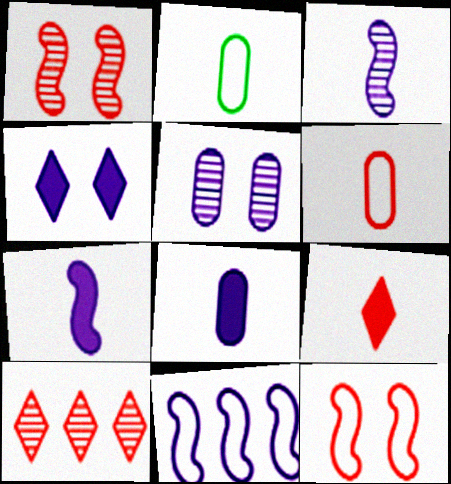[[2, 3, 9]]